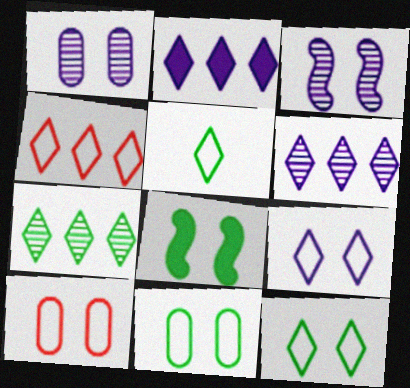[[2, 4, 7], 
[4, 5, 9]]